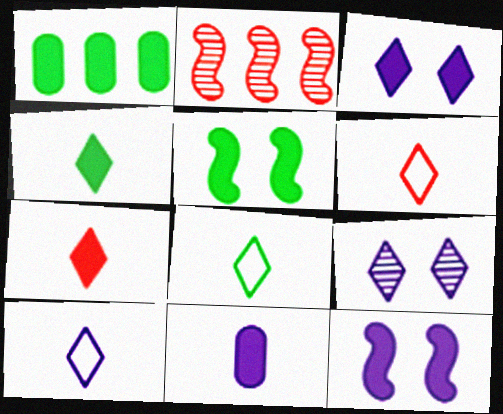[[1, 4, 5], 
[1, 7, 12], 
[6, 8, 10]]